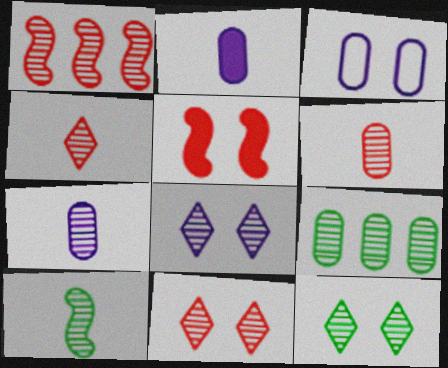[[1, 6, 11], 
[1, 7, 12], 
[3, 5, 12], 
[4, 7, 10], 
[8, 11, 12], 
[9, 10, 12]]